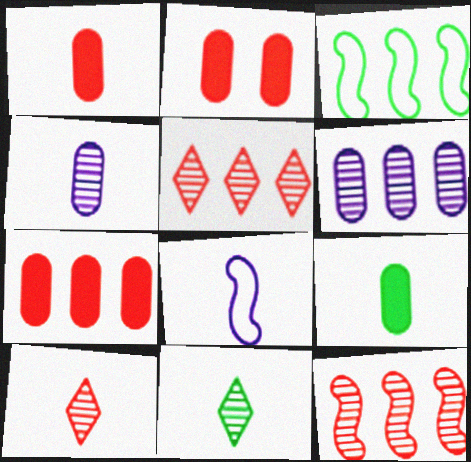[[1, 2, 7], 
[1, 8, 11], 
[8, 9, 10]]